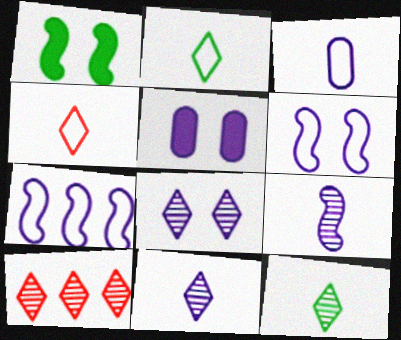[[1, 3, 10], 
[5, 6, 8], 
[5, 7, 11], 
[8, 10, 12]]